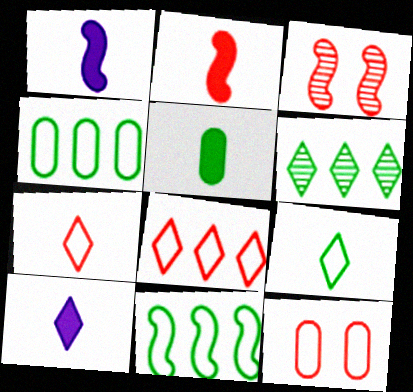[[1, 3, 11], 
[1, 6, 12], 
[2, 5, 10], 
[3, 4, 10]]